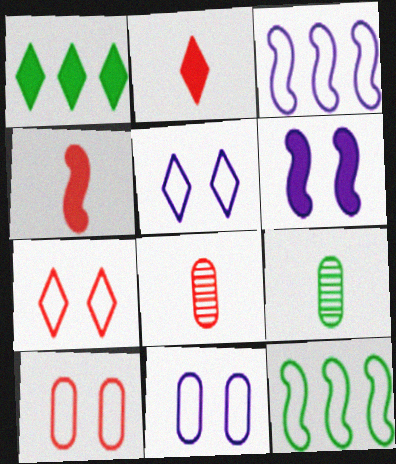[]